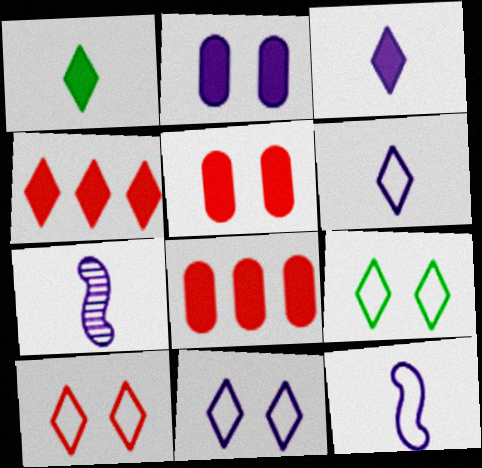[[7, 8, 9], 
[9, 10, 11]]